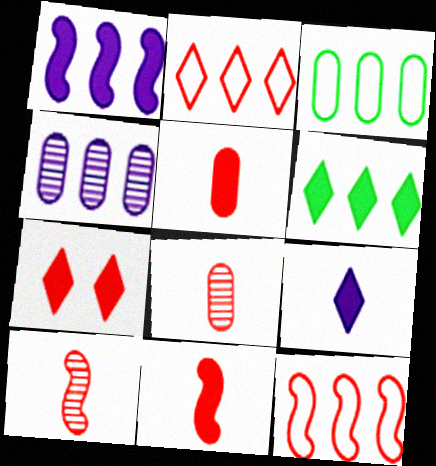[[4, 6, 12], 
[6, 7, 9], 
[7, 8, 12]]